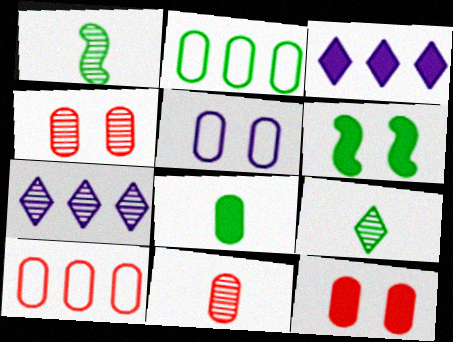[[1, 4, 7], 
[2, 6, 9], 
[10, 11, 12]]